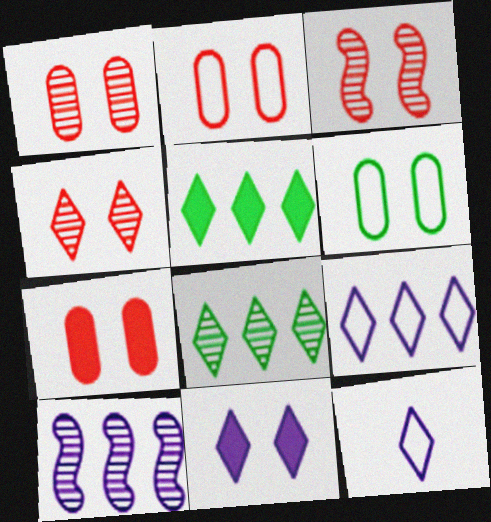[[1, 2, 7], 
[1, 3, 4], 
[3, 6, 11], 
[4, 5, 12]]